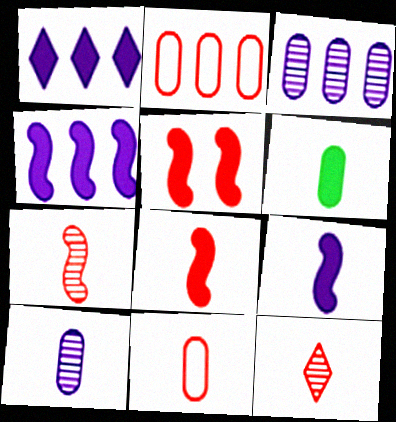[[1, 5, 6], 
[2, 5, 12], 
[6, 10, 11], 
[8, 11, 12]]